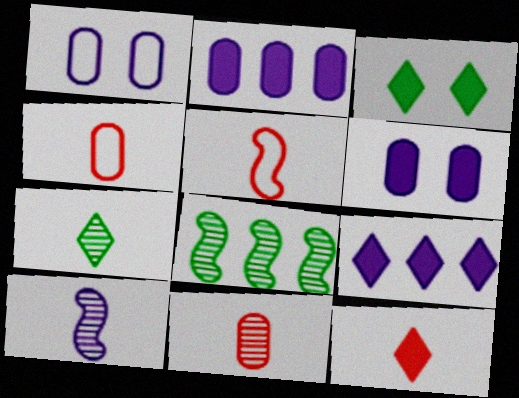[[1, 8, 12], 
[1, 9, 10], 
[3, 9, 12], 
[5, 11, 12], 
[7, 10, 11]]